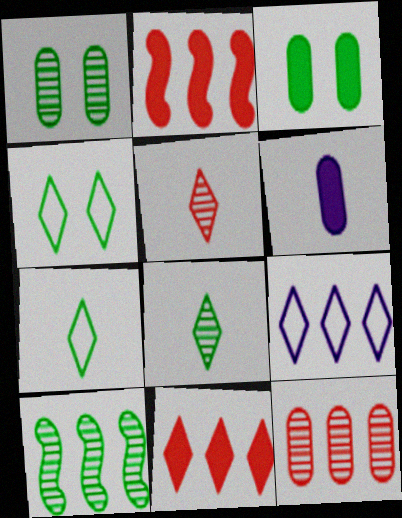[[1, 8, 10], 
[3, 7, 10]]